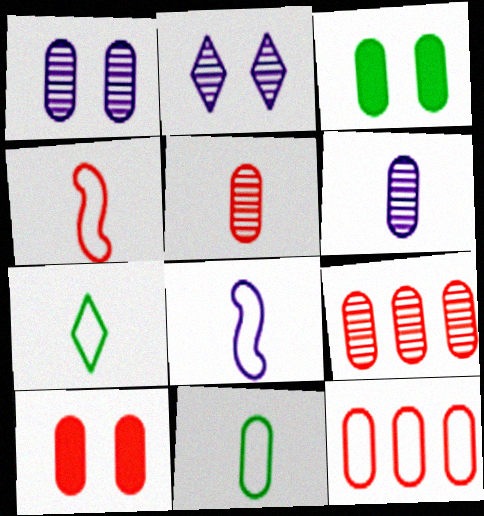[[3, 6, 12], 
[5, 10, 12]]